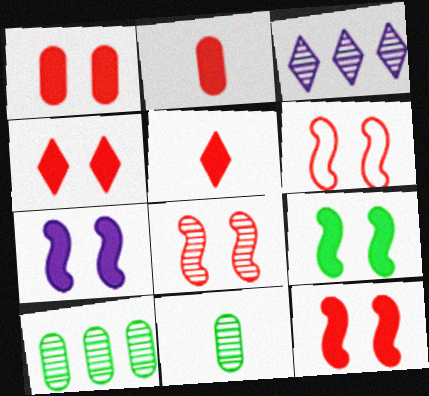[[1, 4, 12], 
[3, 8, 11], 
[6, 8, 12], 
[7, 9, 12]]